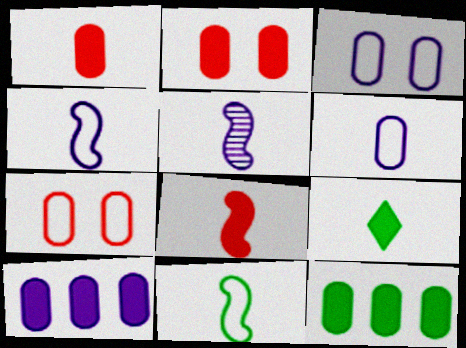[[5, 8, 11]]